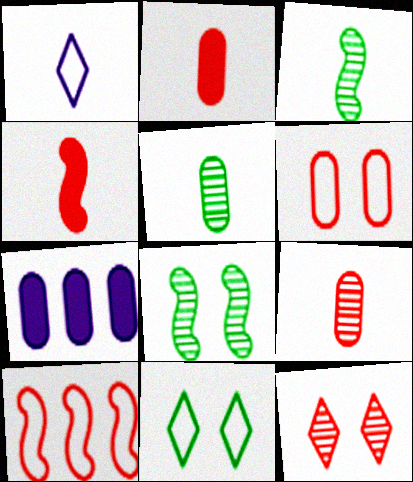[[1, 2, 3], 
[1, 4, 5], 
[2, 10, 12], 
[5, 6, 7]]